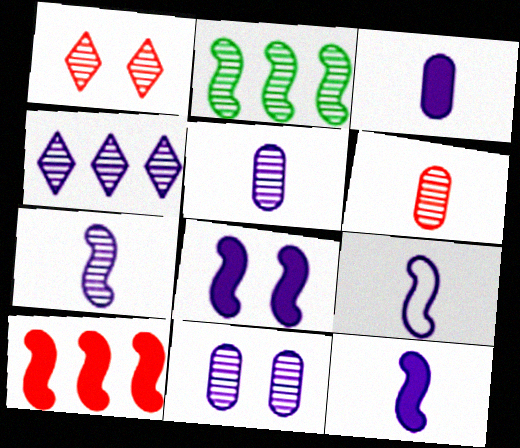[[1, 2, 5], 
[4, 7, 11], 
[7, 9, 12]]